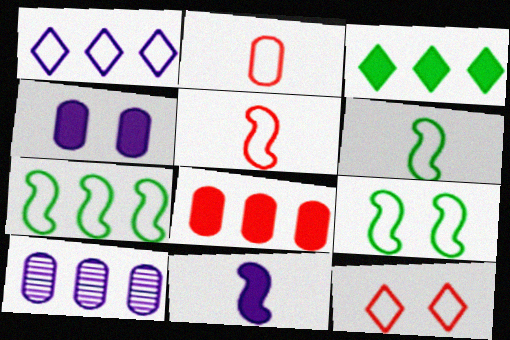[[1, 2, 9], 
[6, 7, 9]]